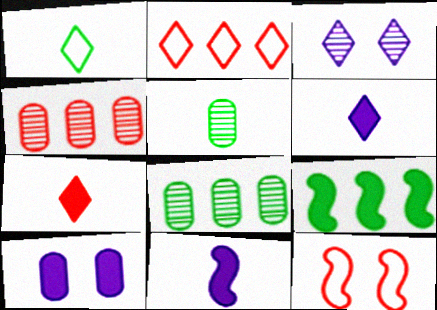[[4, 7, 12], 
[6, 8, 12], 
[7, 9, 10]]